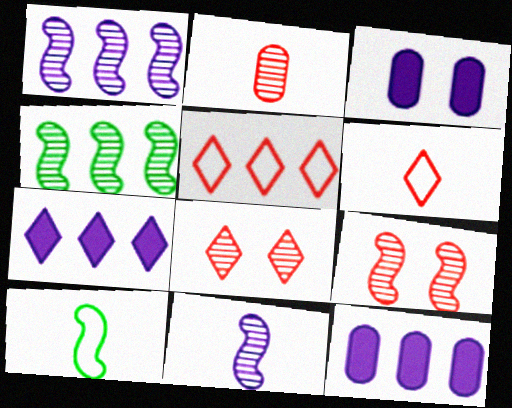[[3, 4, 6], 
[4, 5, 12], 
[4, 9, 11], 
[8, 10, 12]]